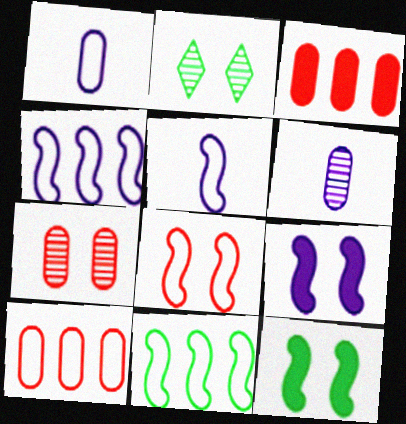[[2, 3, 5], 
[5, 8, 11]]